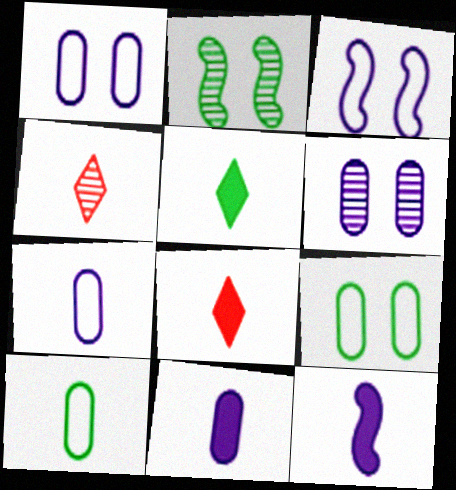[[4, 10, 12]]